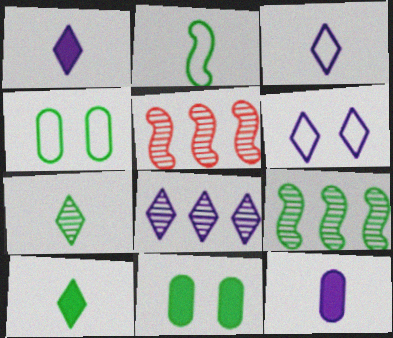[[1, 4, 5], 
[1, 6, 8], 
[3, 5, 11], 
[4, 9, 10]]